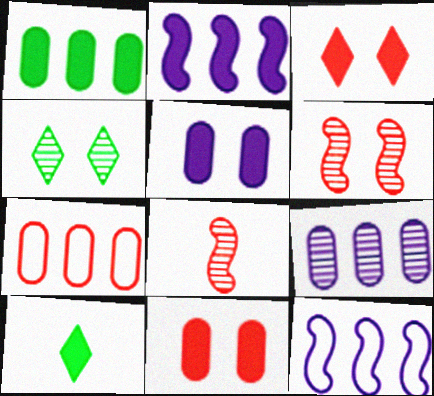[[1, 7, 9], 
[2, 10, 11], 
[3, 7, 8], 
[4, 8, 9]]